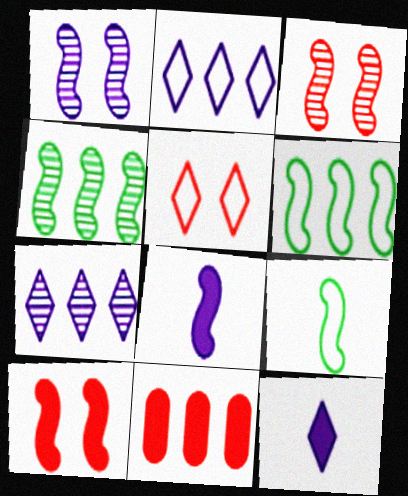[[2, 4, 11], 
[3, 6, 8], 
[6, 7, 11]]